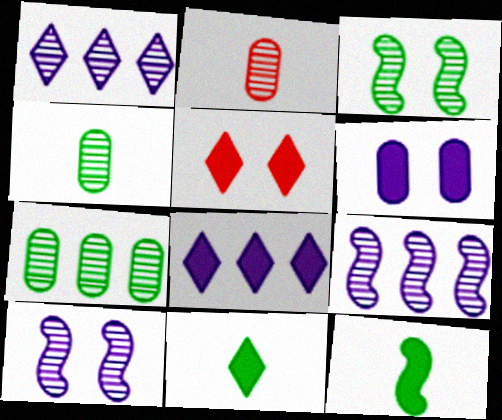[[1, 2, 3], 
[5, 8, 11]]